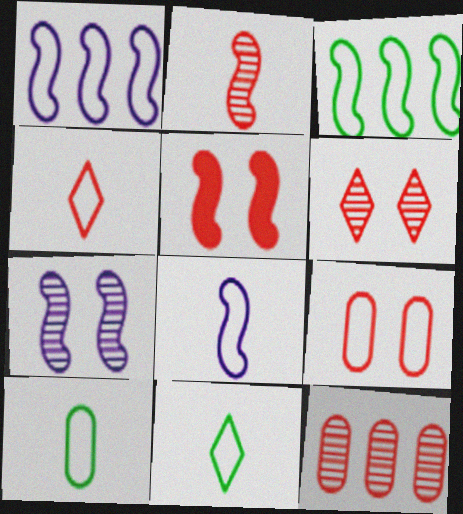[[1, 9, 11], 
[2, 6, 12], 
[4, 5, 12], 
[4, 8, 10], 
[5, 6, 9]]